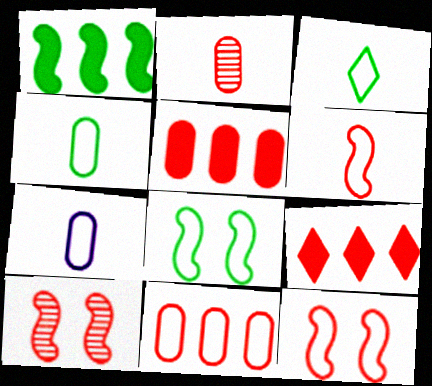[[2, 9, 12], 
[3, 6, 7]]